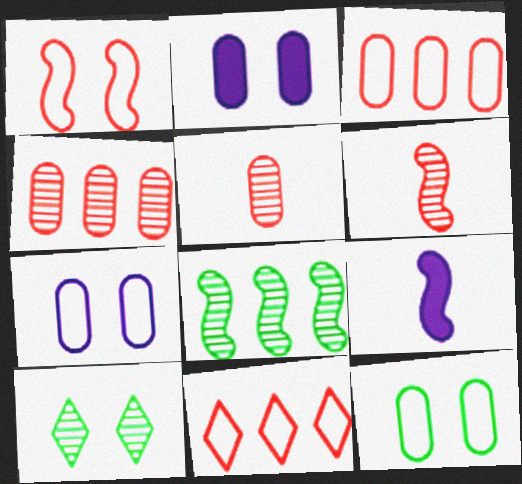[[1, 2, 10], 
[1, 8, 9], 
[3, 9, 10]]